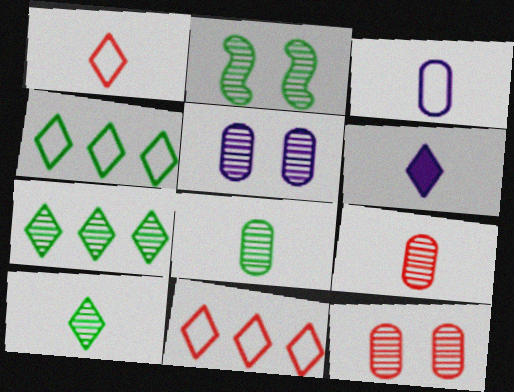[[1, 6, 10], 
[2, 7, 8]]